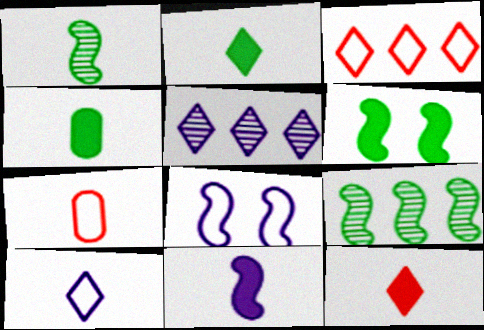[[4, 11, 12], 
[5, 6, 7]]